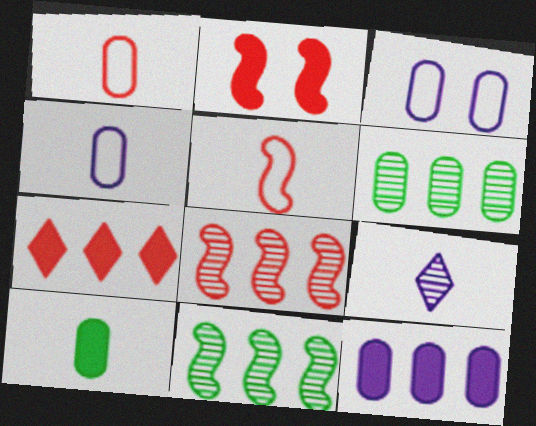[[2, 5, 8], 
[5, 9, 10]]